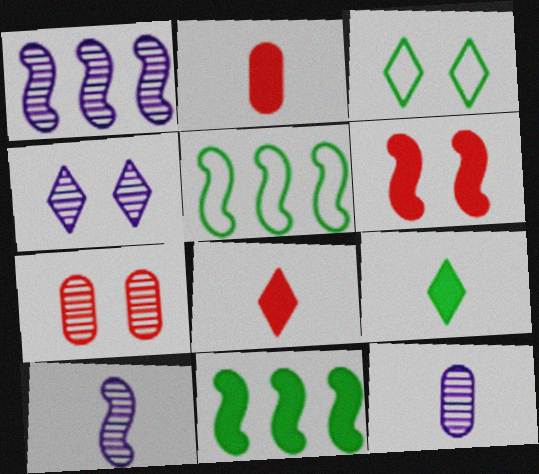[[1, 2, 3], 
[1, 4, 12], 
[2, 4, 5], 
[5, 6, 10]]